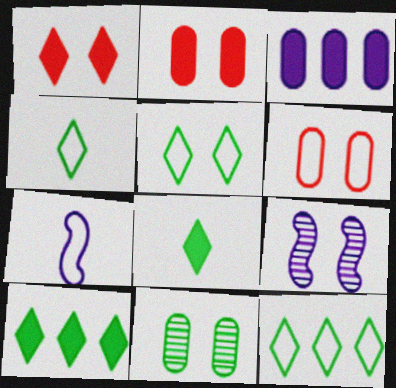[[2, 5, 9], 
[4, 5, 12], 
[6, 7, 12]]